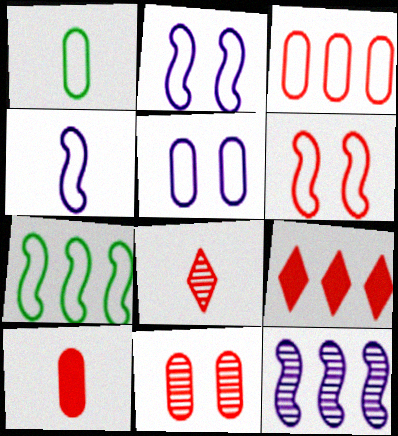[[1, 3, 5], 
[3, 10, 11], 
[4, 6, 7]]